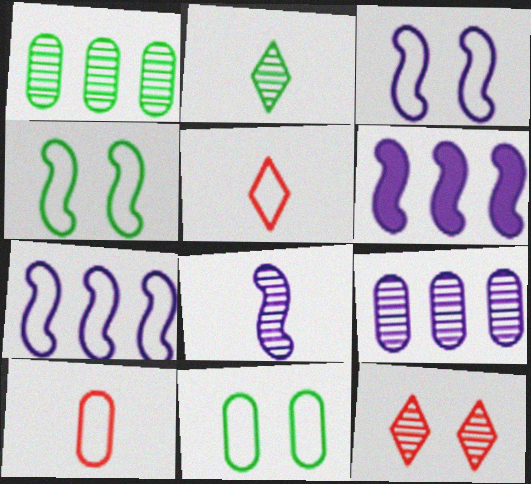[[1, 8, 12], 
[3, 6, 8], 
[5, 7, 11]]